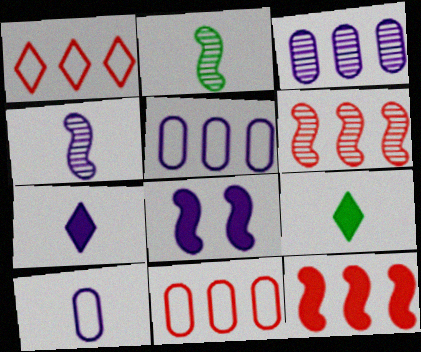[[4, 7, 10]]